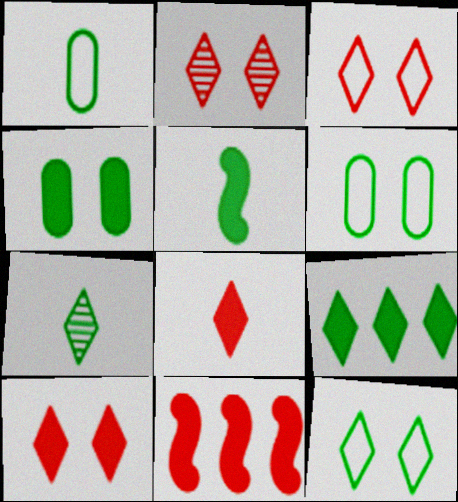[[1, 5, 7], 
[2, 3, 10], 
[4, 5, 9], 
[7, 9, 12]]